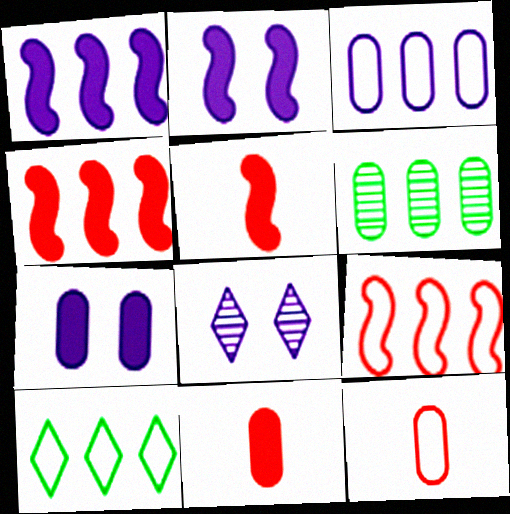[[3, 9, 10], 
[6, 7, 12]]